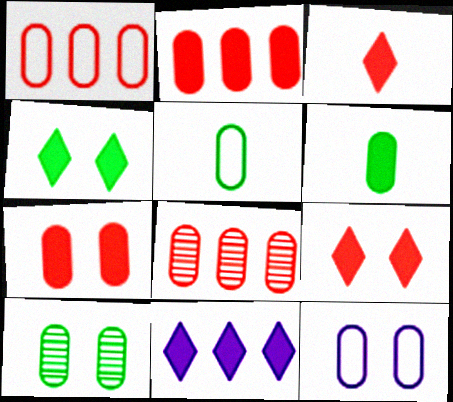[[1, 2, 8], 
[1, 5, 12], 
[3, 4, 11], 
[6, 8, 12], 
[7, 10, 12]]